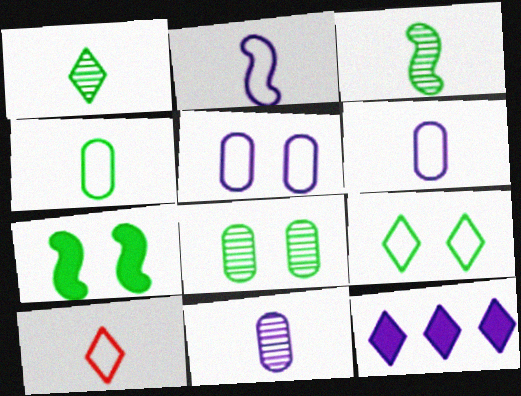[[2, 4, 10], 
[7, 8, 9]]